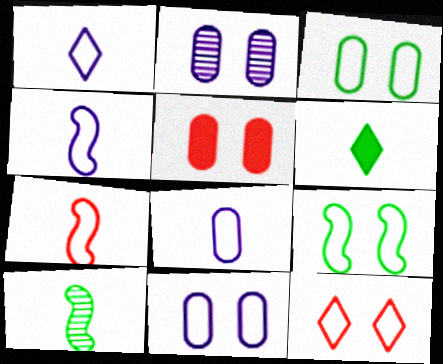[[1, 4, 8], 
[2, 3, 5], 
[9, 11, 12]]